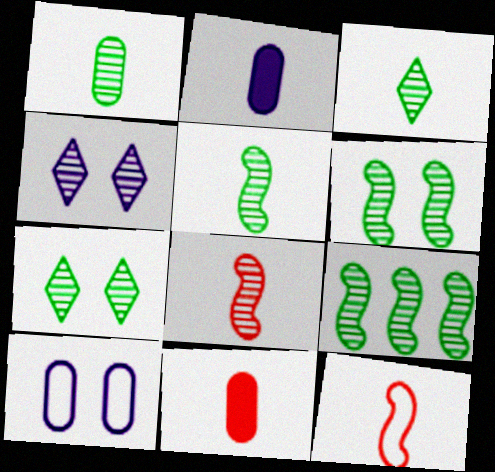[[1, 3, 5], 
[1, 7, 9], 
[2, 3, 12], 
[5, 6, 9]]